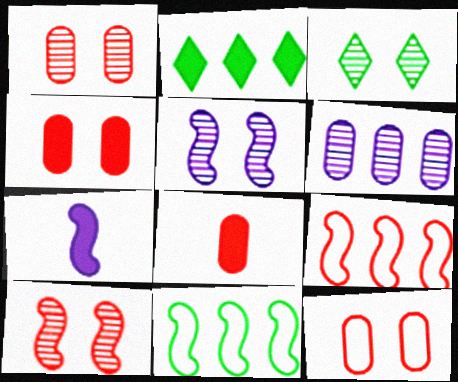[[1, 3, 5], 
[1, 4, 12], 
[2, 4, 7], 
[2, 6, 9], 
[7, 10, 11]]